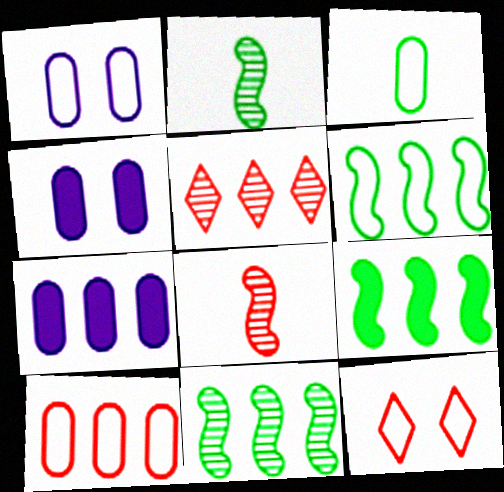[[1, 3, 10], 
[2, 7, 12], 
[5, 6, 7], 
[6, 9, 11]]